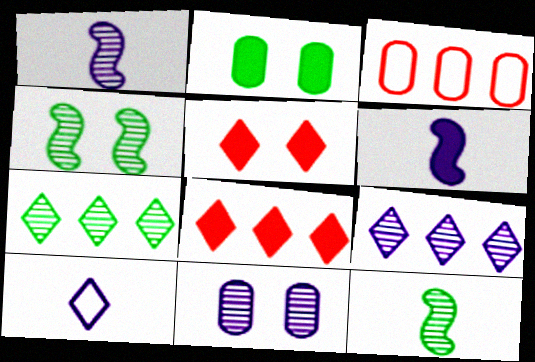[[1, 9, 11], 
[2, 6, 8], 
[5, 7, 10]]